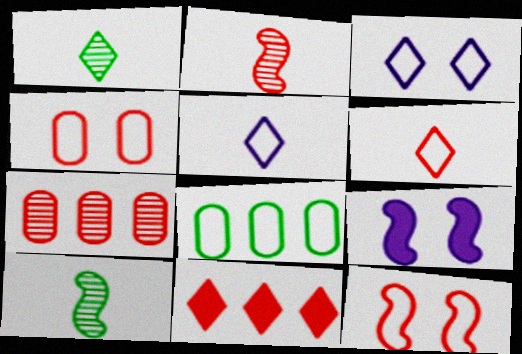[[1, 3, 11], 
[2, 4, 11], 
[5, 8, 12]]